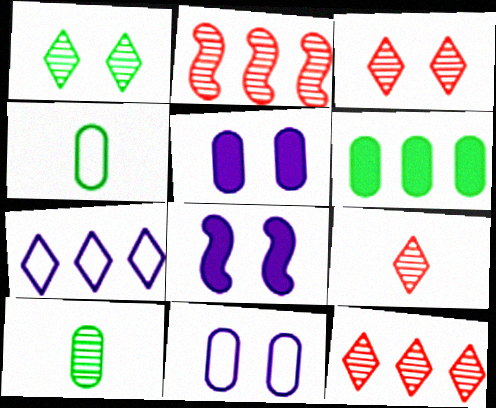[[2, 6, 7], 
[3, 9, 12], 
[4, 8, 12]]